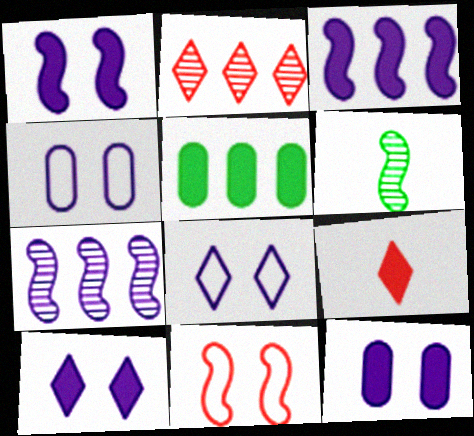[[1, 5, 9], 
[1, 10, 12], 
[3, 6, 11]]